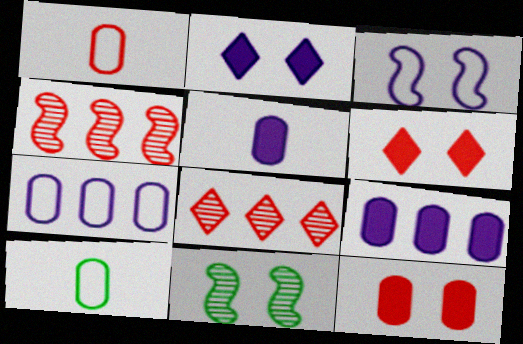[[1, 4, 6], 
[2, 4, 10]]